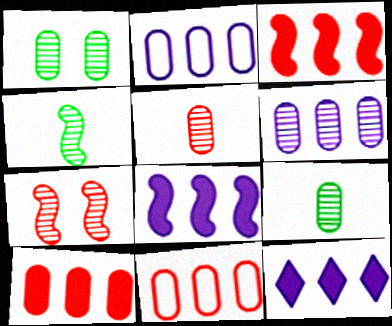[[1, 5, 6]]